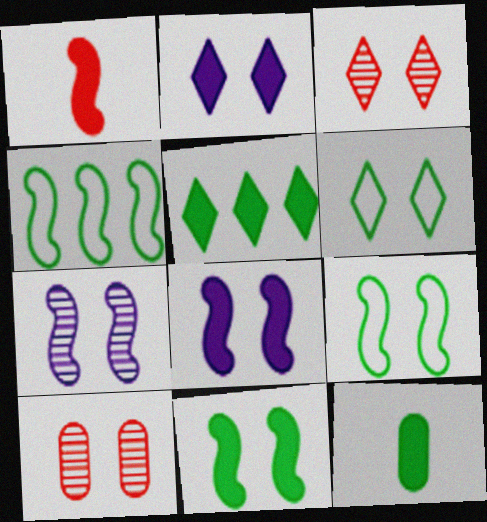[[1, 4, 7], 
[2, 3, 6], 
[2, 9, 10], 
[5, 11, 12], 
[6, 8, 10]]